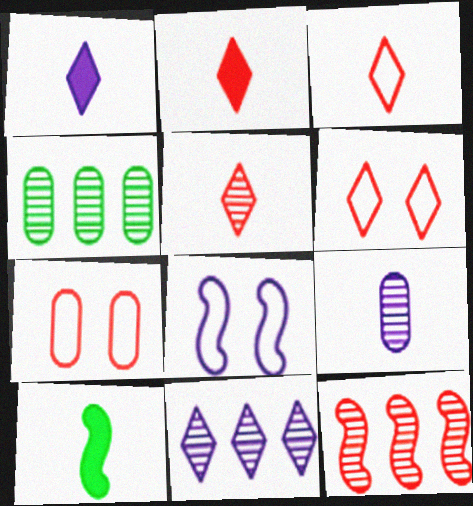[[2, 3, 5], 
[2, 4, 8], 
[2, 7, 12], 
[3, 9, 10], 
[4, 11, 12], 
[7, 10, 11], 
[8, 10, 12]]